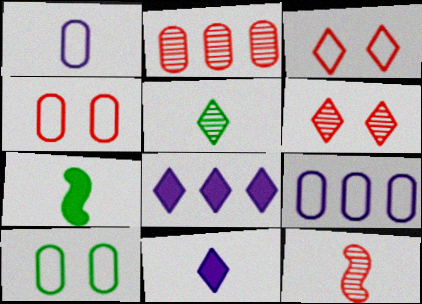[[2, 6, 12], 
[3, 5, 8], 
[6, 7, 9], 
[8, 10, 12]]